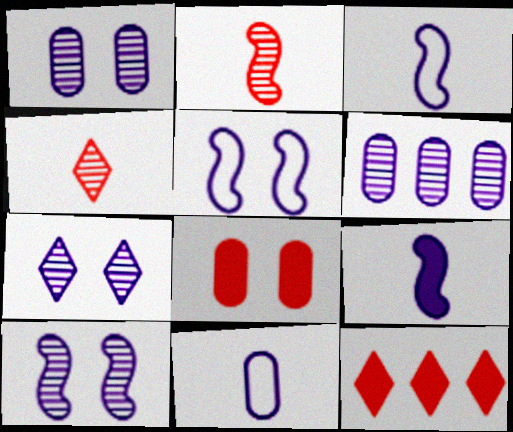[[1, 7, 10]]